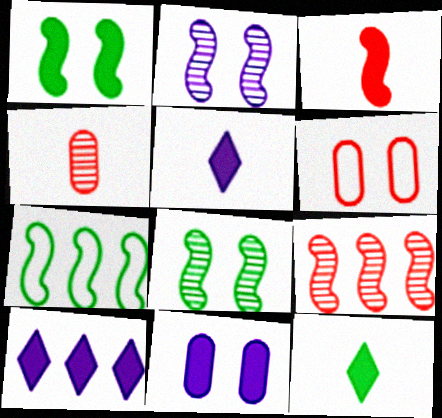[[2, 3, 7]]